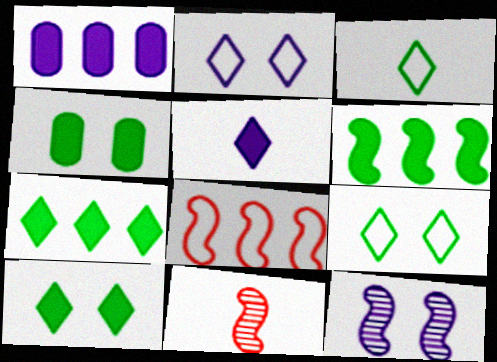[[1, 9, 11]]